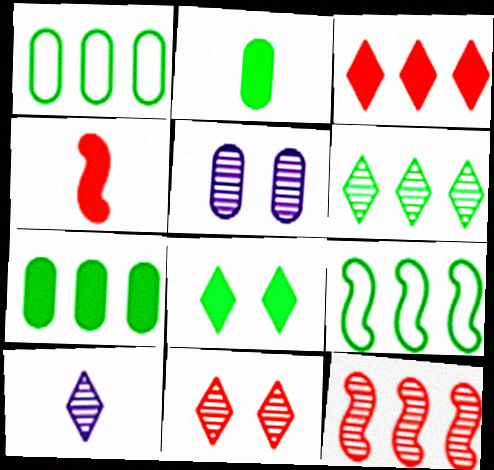[[6, 7, 9], 
[6, 10, 11]]